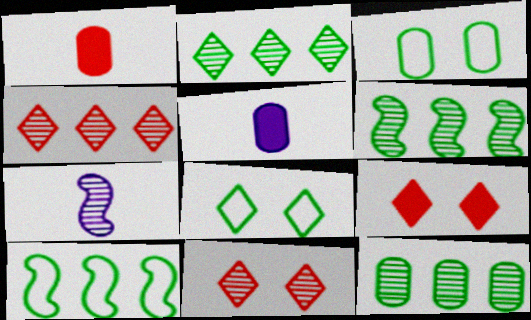[[2, 6, 12], 
[5, 10, 11], 
[7, 11, 12]]